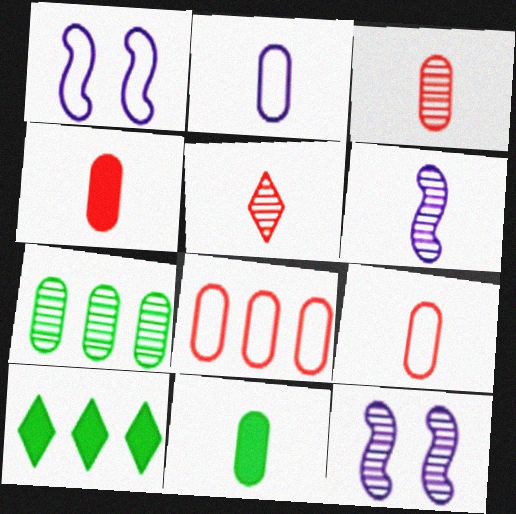[[1, 3, 10], 
[2, 3, 11], 
[3, 4, 9], 
[5, 7, 12], 
[9, 10, 12]]